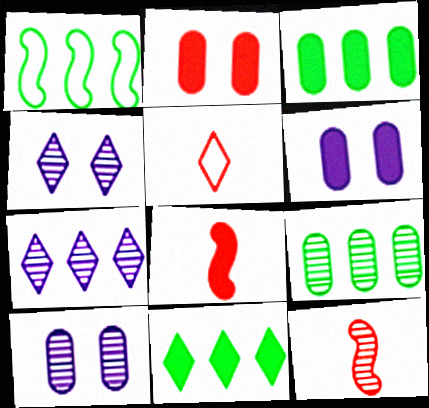[[1, 9, 11], 
[4, 5, 11], 
[4, 9, 12], 
[6, 8, 11]]